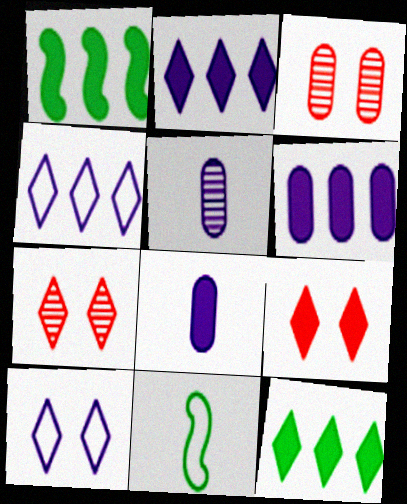[[1, 8, 9], 
[2, 3, 11], 
[6, 7, 11]]